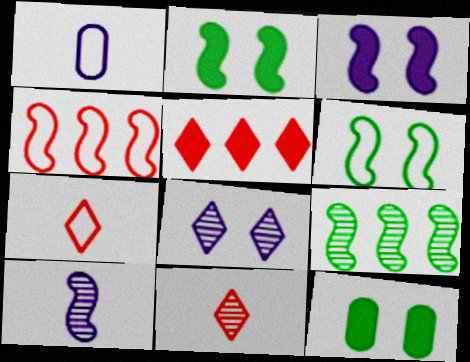[[2, 4, 10]]